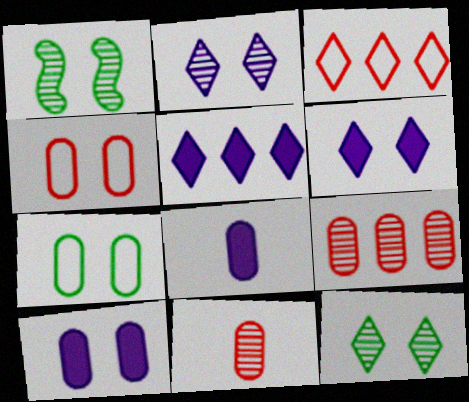[[1, 3, 8], 
[1, 4, 6], 
[7, 8, 9]]